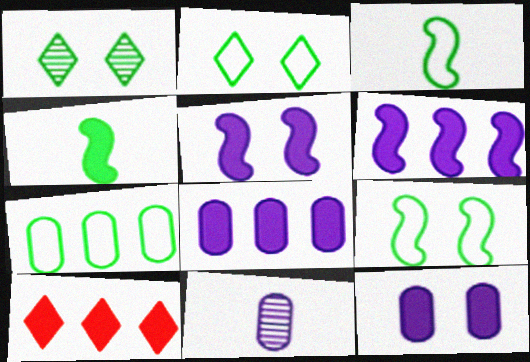[[1, 4, 7], 
[2, 3, 7], 
[4, 10, 12], 
[9, 10, 11]]